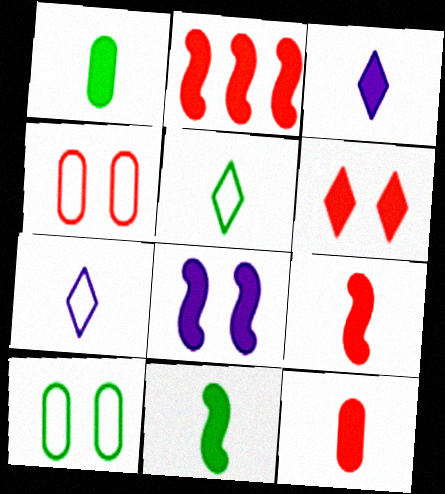[[1, 3, 9], 
[2, 6, 12], 
[2, 8, 11], 
[3, 11, 12]]